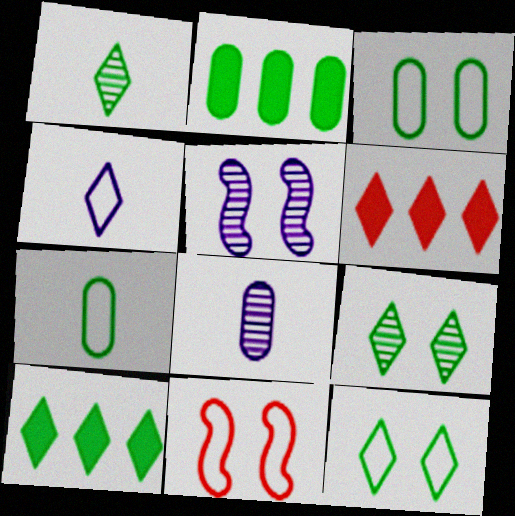[[1, 10, 12], 
[4, 6, 9], 
[5, 6, 7], 
[8, 10, 11]]